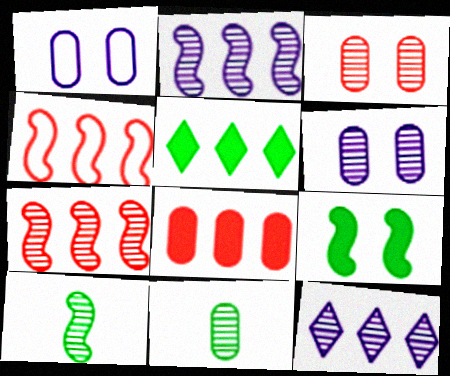[[1, 8, 11], 
[3, 10, 12]]